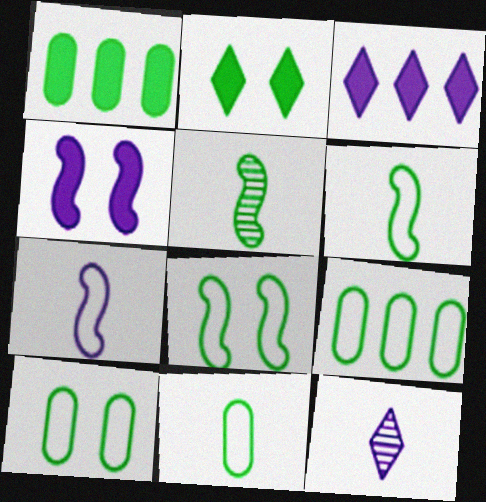[[2, 5, 9], 
[9, 10, 11]]